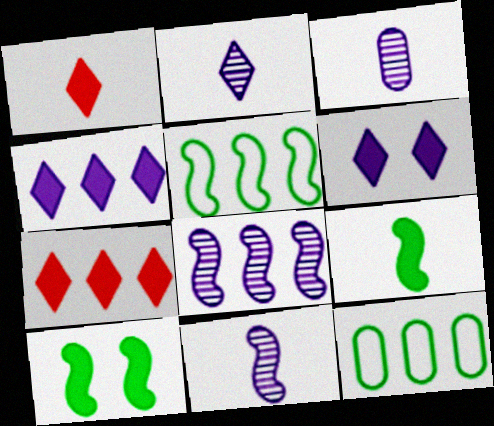[[2, 3, 11], 
[7, 8, 12]]